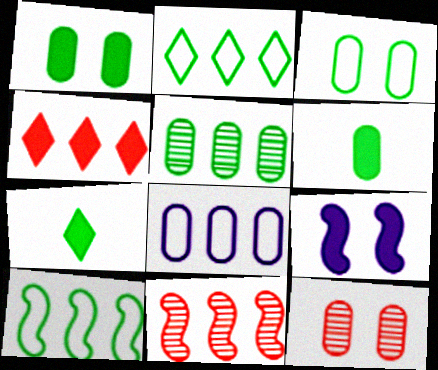[[3, 5, 6], 
[4, 6, 9], 
[6, 8, 12]]